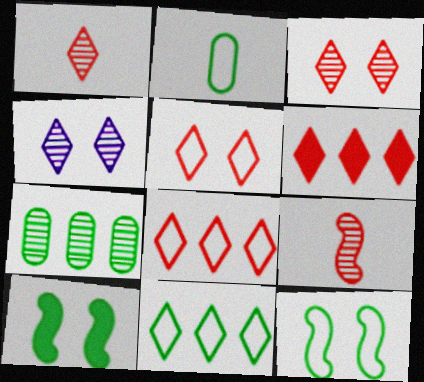[[1, 5, 6], 
[2, 11, 12], 
[4, 7, 9]]